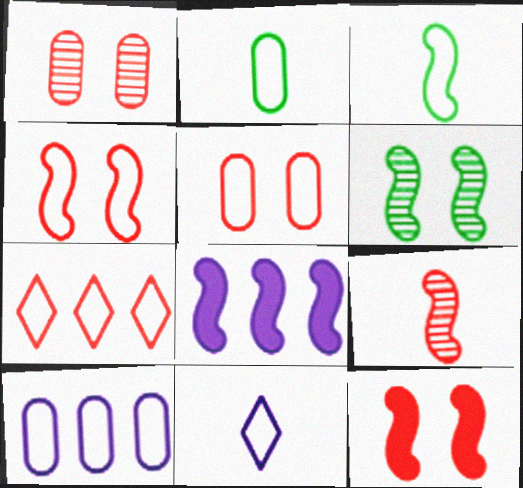[[2, 5, 10]]